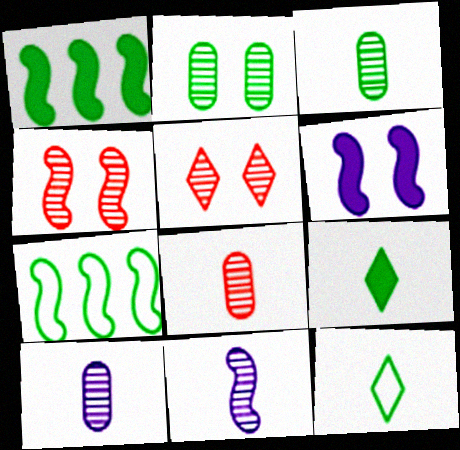[[1, 2, 12], 
[2, 7, 9], 
[3, 8, 10]]